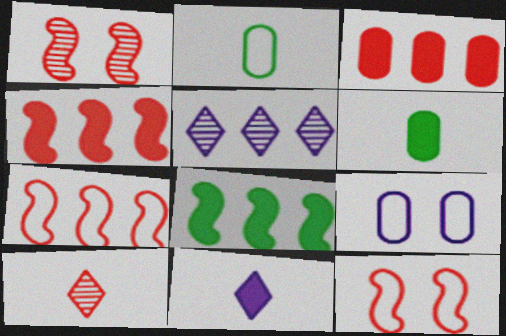[[3, 10, 12], 
[5, 6, 12], 
[8, 9, 10]]